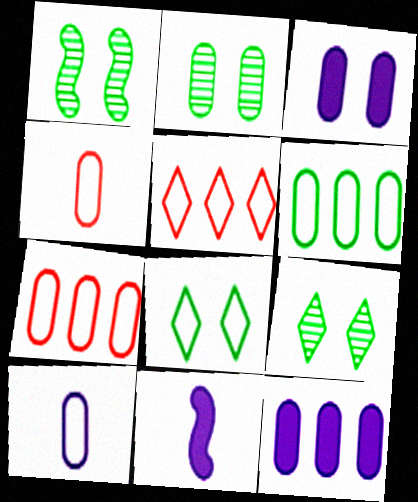[[1, 2, 9], 
[2, 4, 12], 
[2, 5, 11], 
[7, 9, 11]]